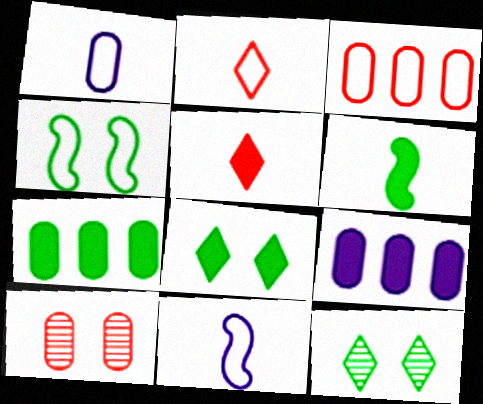[[1, 7, 10], 
[6, 7, 8]]